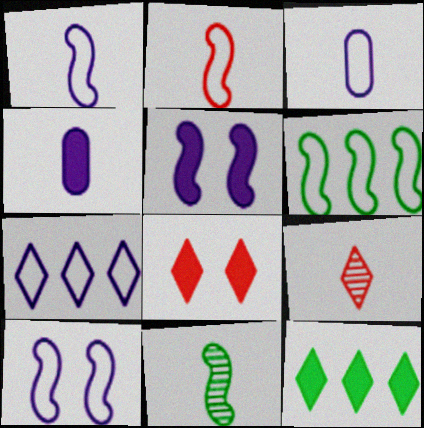[[2, 6, 10], 
[3, 7, 10]]